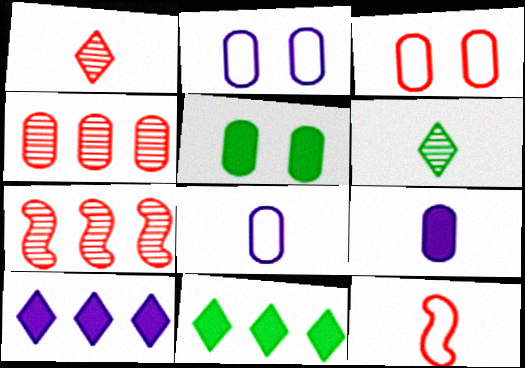[[4, 5, 8], 
[6, 9, 12]]